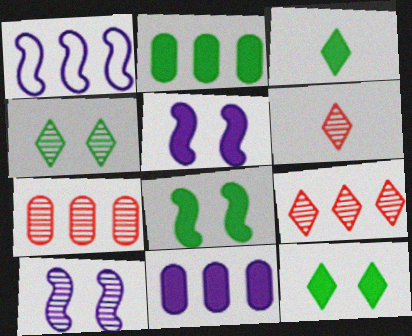[[1, 2, 9], 
[2, 3, 8]]